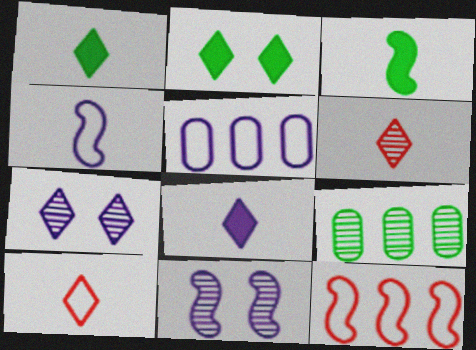[[3, 11, 12], 
[5, 8, 11], 
[6, 9, 11]]